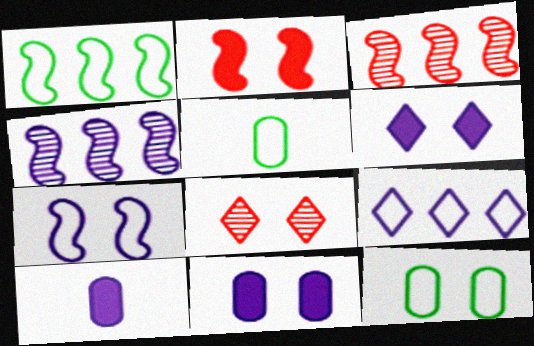[[1, 8, 10], 
[3, 5, 6]]